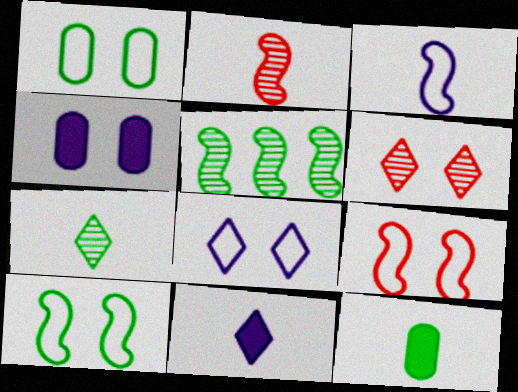[[1, 8, 9], 
[4, 6, 10]]